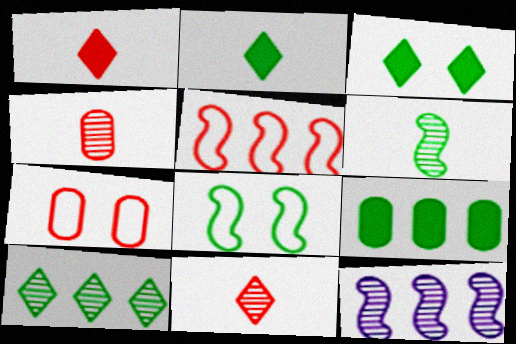[[2, 7, 12]]